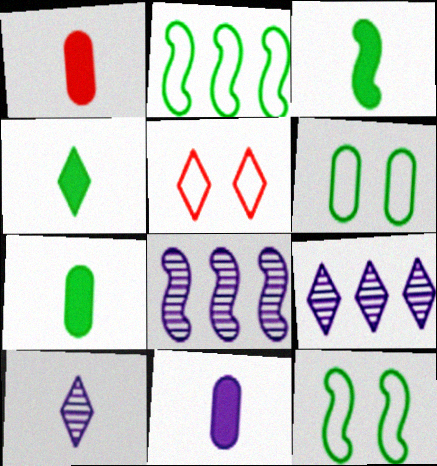[[1, 7, 11], 
[1, 9, 12], 
[3, 4, 7], 
[4, 5, 9], 
[5, 7, 8]]